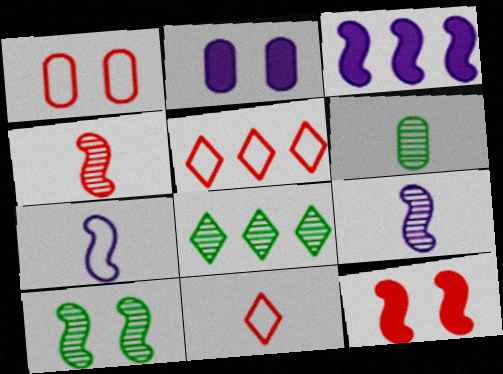[[6, 8, 10]]